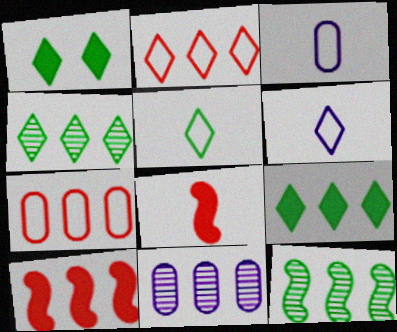[[1, 4, 5]]